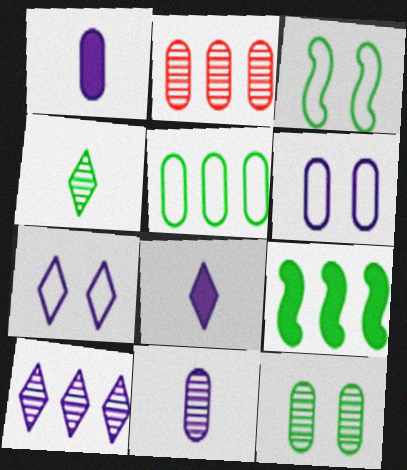[[2, 3, 8], 
[2, 11, 12], 
[7, 8, 10]]